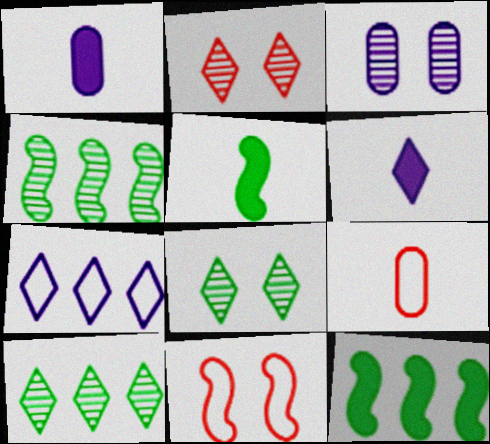[[1, 10, 11]]